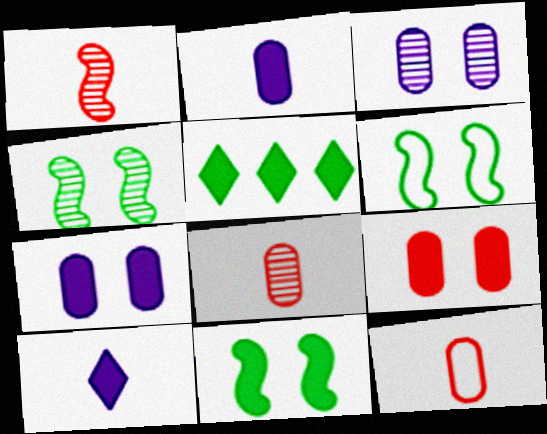[[4, 6, 11]]